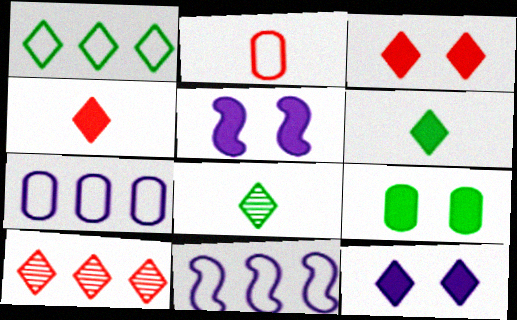[[3, 5, 9]]